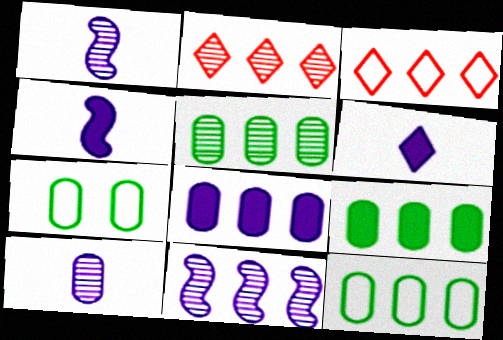[[2, 4, 7], 
[2, 5, 11], 
[3, 9, 11], 
[5, 9, 12]]